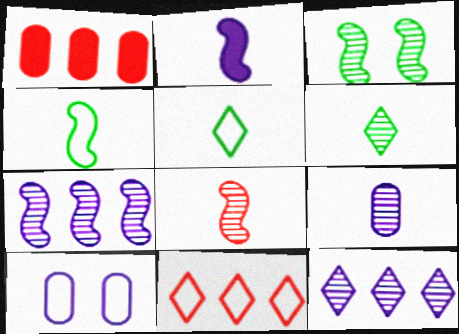[[2, 4, 8], 
[2, 10, 12], 
[3, 7, 8], 
[4, 10, 11], 
[6, 8, 9]]